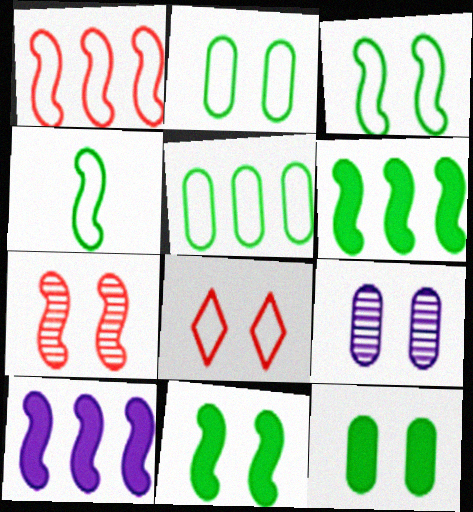[[4, 7, 10], 
[8, 9, 11]]